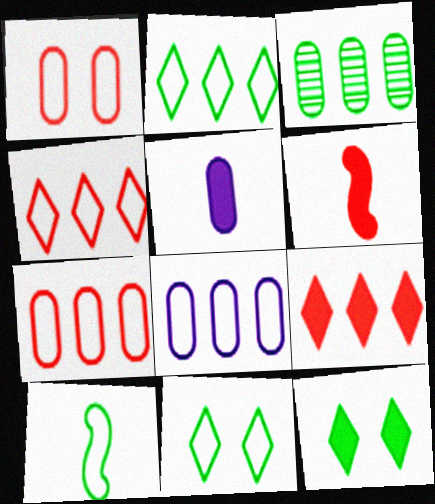[[1, 3, 5], 
[3, 10, 12]]